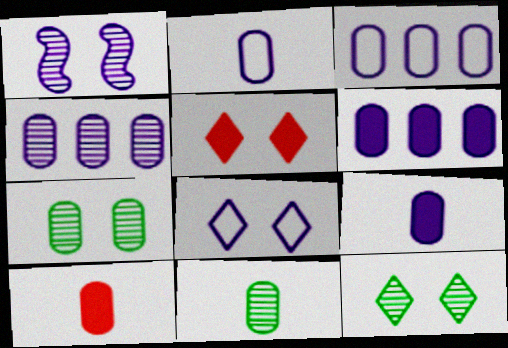[[2, 10, 11], 
[3, 4, 6], 
[3, 7, 10], 
[5, 8, 12]]